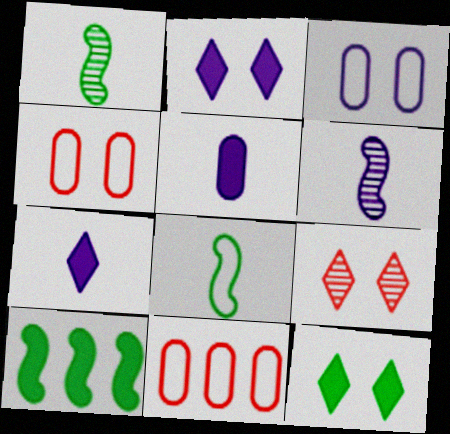[[1, 2, 11], 
[6, 11, 12]]